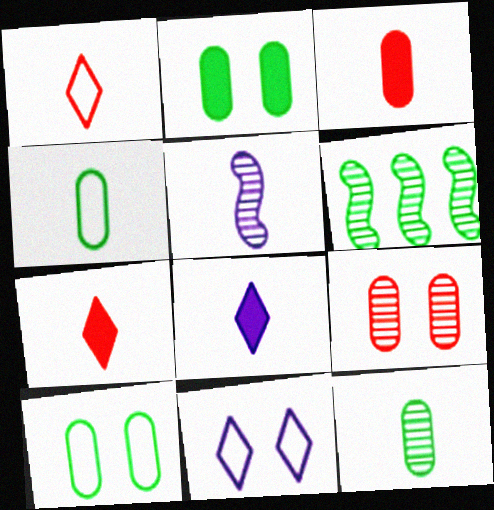[[3, 6, 11], 
[4, 5, 7]]